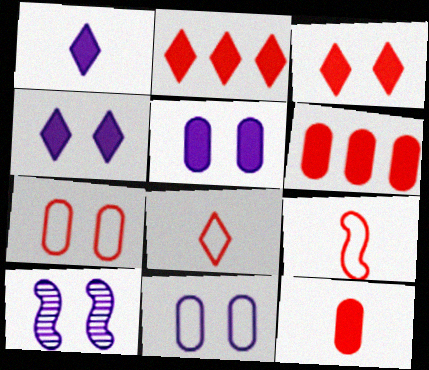[[4, 10, 11]]